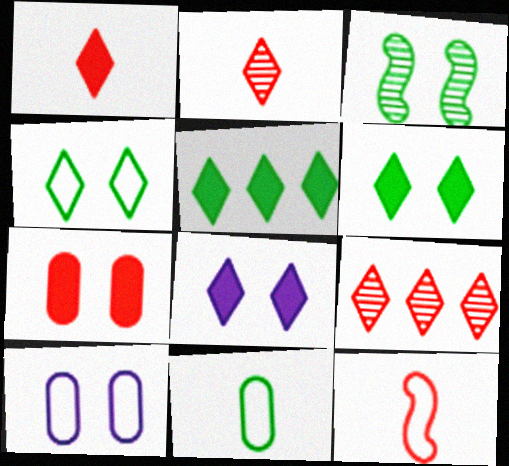[[1, 5, 8], 
[3, 5, 11], 
[7, 9, 12]]